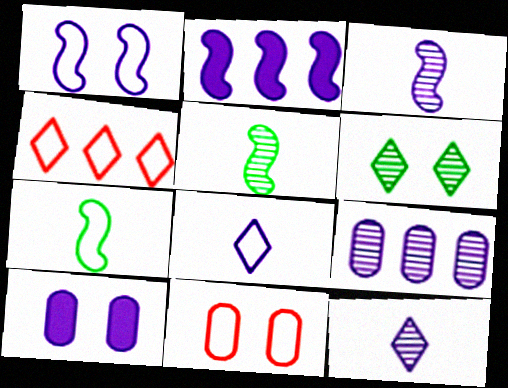[[1, 2, 3], 
[4, 5, 10]]